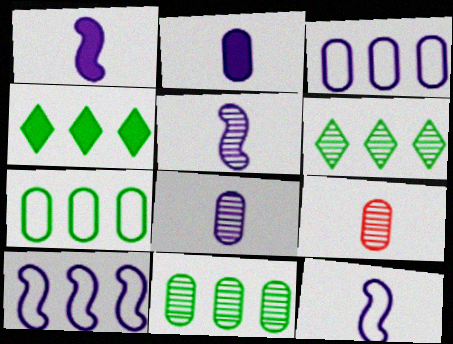[[1, 5, 12]]